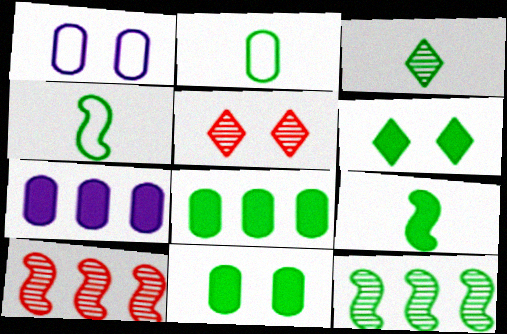[[2, 3, 9], 
[2, 6, 12], 
[4, 5, 7], 
[6, 8, 9]]